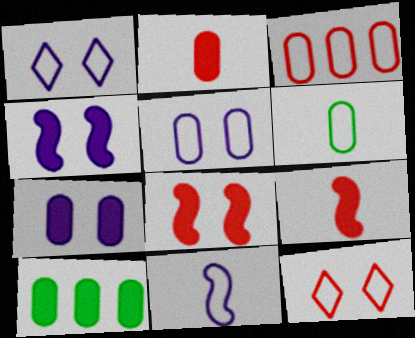[[2, 7, 10], 
[3, 5, 6]]